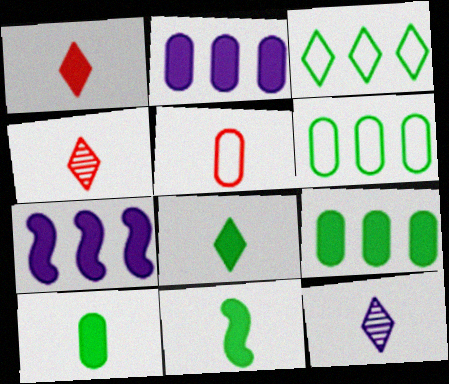[[5, 11, 12], 
[8, 10, 11]]